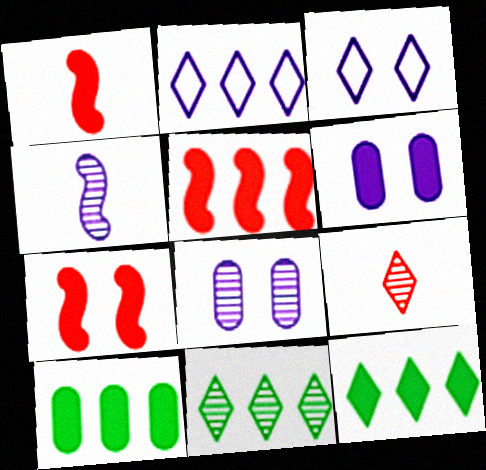[[1, 5, 7], 
[1, 6, 12], 
[2, 4, 6], 
[3, 9, 12]]